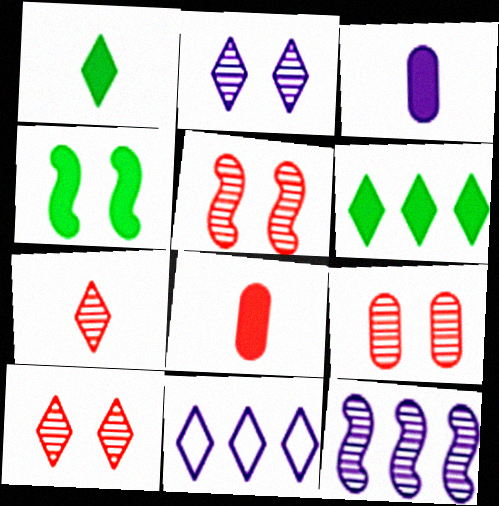[[1, 10, 11], 
[5, 9, 10]]